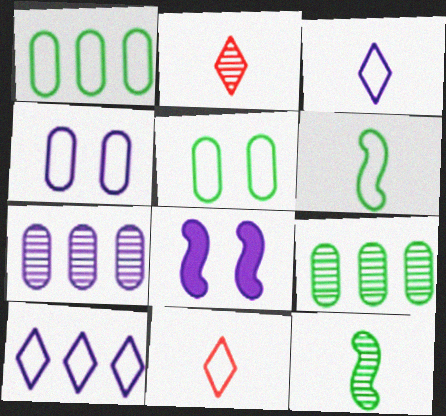[[1, 2, 8], 
[3, 7, 8], 
[8, 9, 11]]